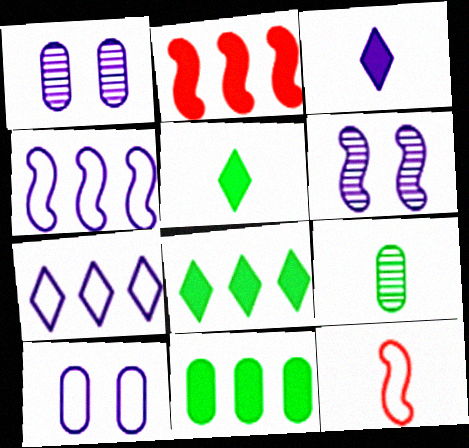[[1, 3, 4], 
[1, 8, 12], 
[3, 9, 12]]